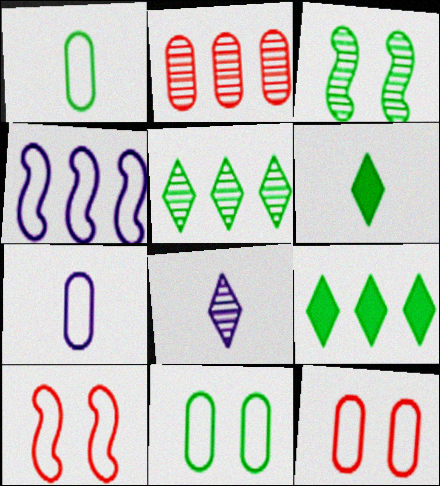[[1, 3, 9], 
[2, 3, 8], 
[2, 4, 9]]